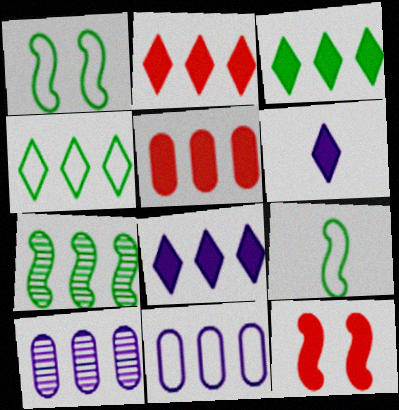[[2, 3, 8], 
[2, 7, 11]]